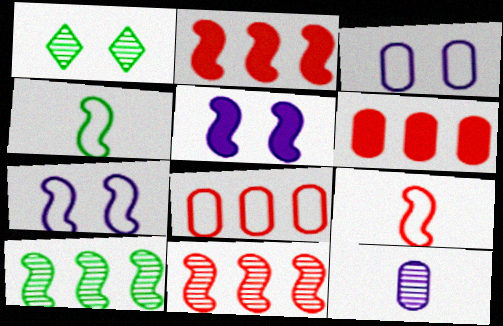[[1, 11, 12], 
[4, 5, 11], 
[5, 9, 10]]